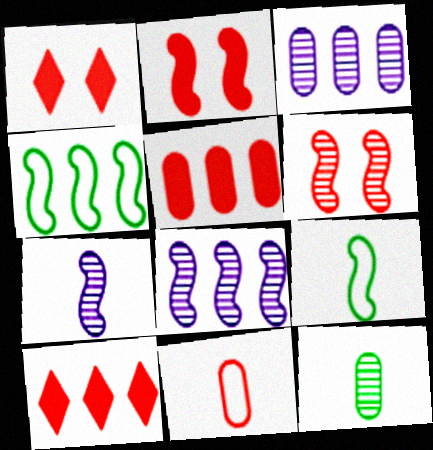[[1, 3, 9], 
[2, 4, 7], 
[2, 8, 9], 
[3, 4, 10], 
[6, 10, 11]]